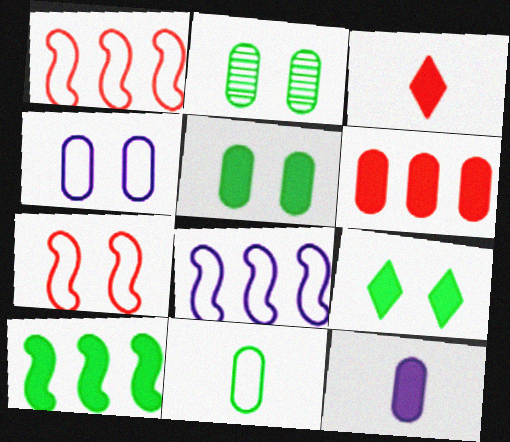[[2, 3, 8], 
[5, 6, 12]]